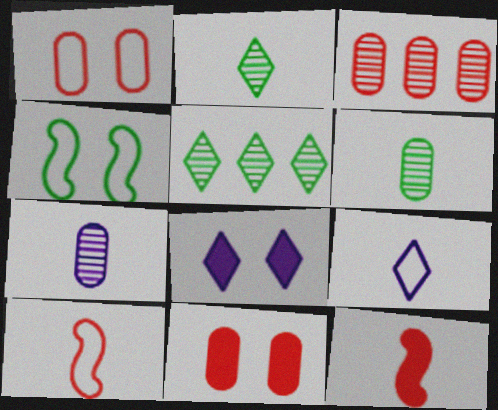[[6, 9, 12]]